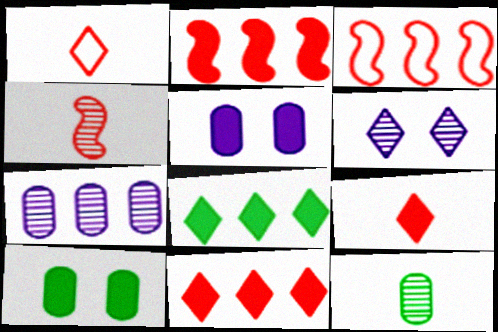[[1, 6, 8], 
[3, 7, 8]]